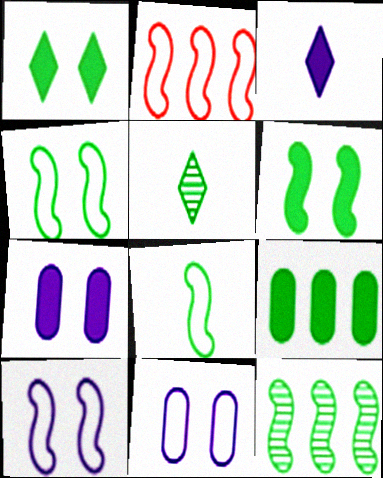[[2, 5, 7], 
[2, 8, 10], 
[4, 5, 9], 
[6, 8, 12]]